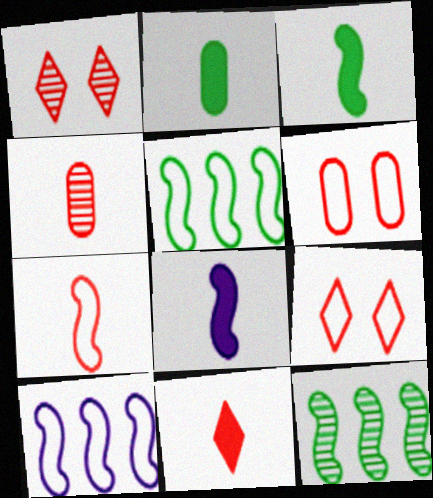[[1, 2, 10], 
[2, 8, 11], 
[4, 7, 11]]